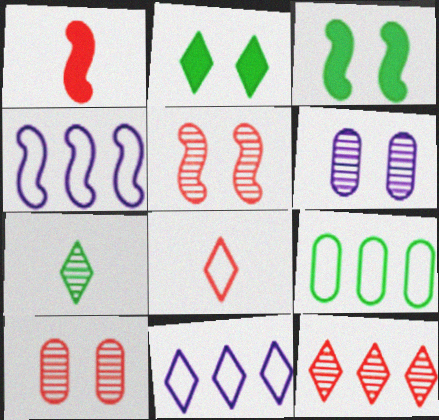[[3, 7, 9]]